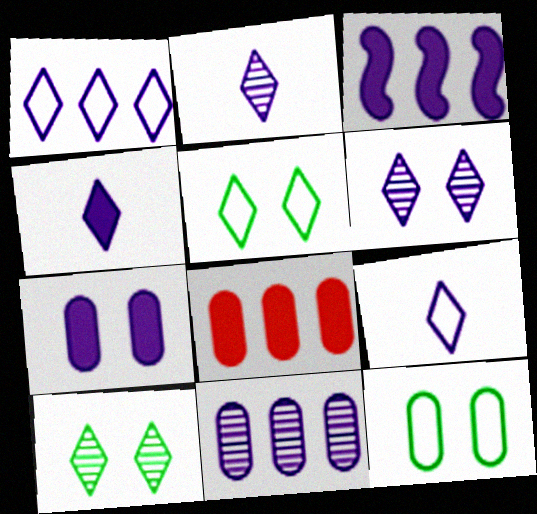[[1, 3, 11], 
[1, 4, 6], 
[2, 4, 9], 
[3, 4, 7]]